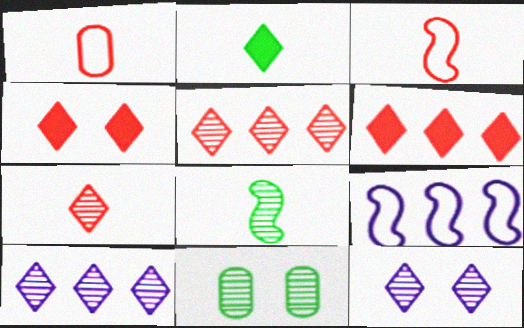[]